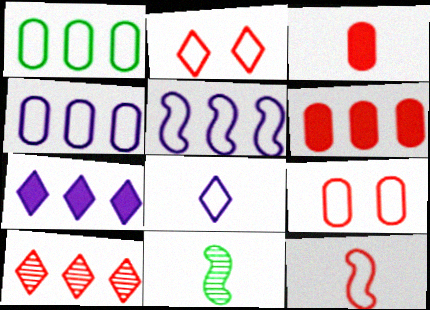[[3, 8, 11], 
[7, 9, 11]]